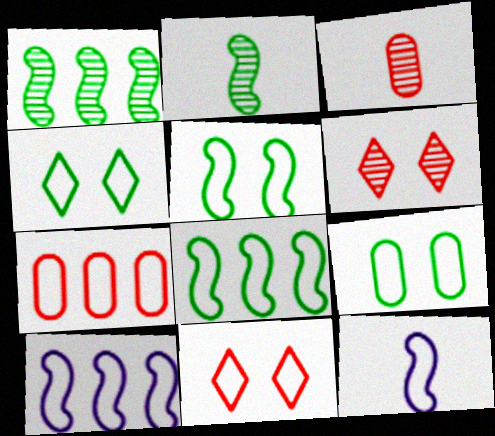[[4, 5, 9], 
[4, 7, 12]]